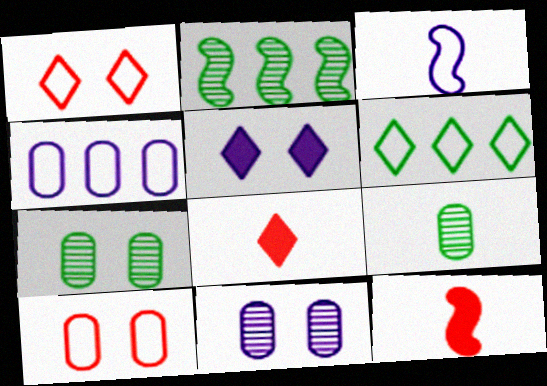[[3, 6, 10], 
[3, 8, 9], 
[6, 11, 12]]